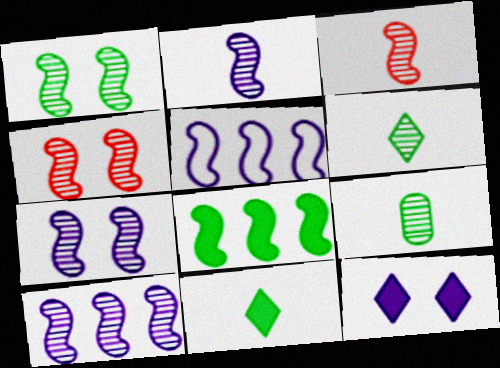[[1, 3, 10], 
[1, 4, 7], 
[2, 7, 10]]